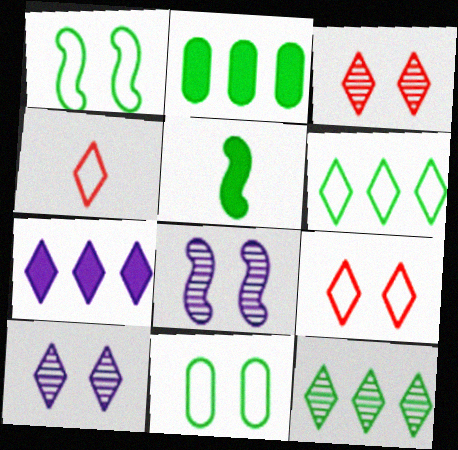[[2, 4, 8], 
[5, 11, 12]]